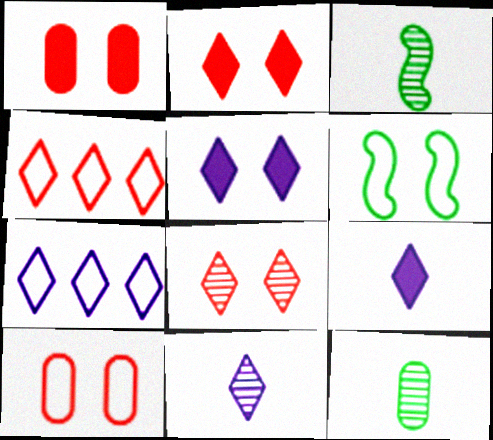[[1, 3, 7], 
[5, 7, 11]]